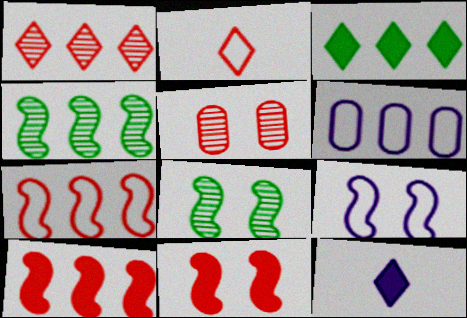[[2, 5, 10], 
[8, 9, 11]]